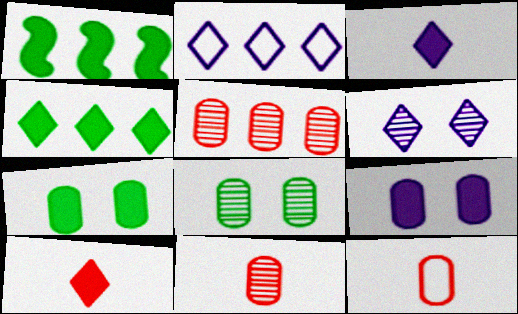[[1, 2, 5], 
[1, 6, 12], 
[1, 9, 10], 
[2, 3, 6]]